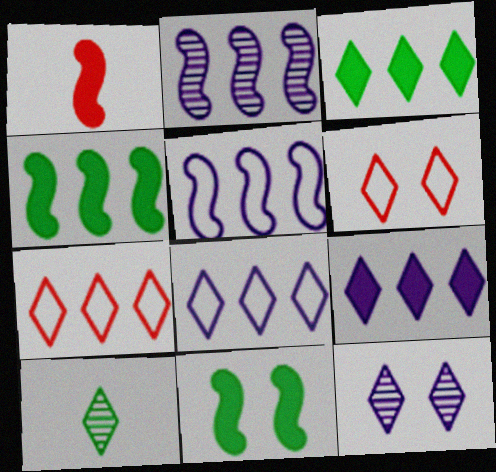[[6, 9, 10]]